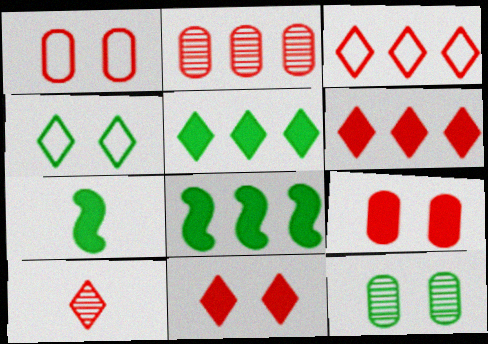[[3, 10, 11]]